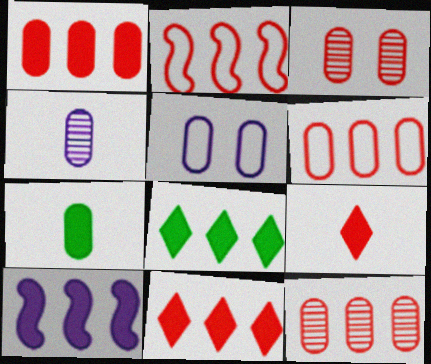[[1, 6, 12], 
[1, 8, 10], 
[2, 3, 9], 
[2, 11, 12], 
[5, 7, 12]]